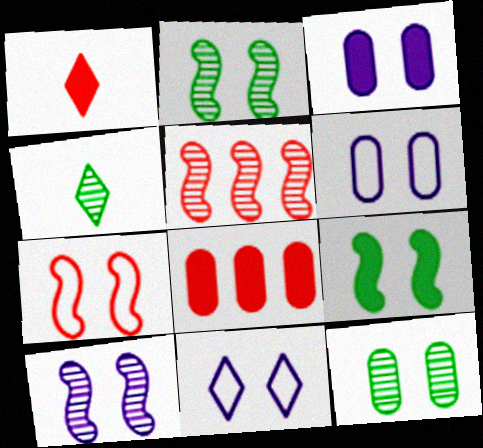[[3, 10, 11], 
[7, 9, 10]]